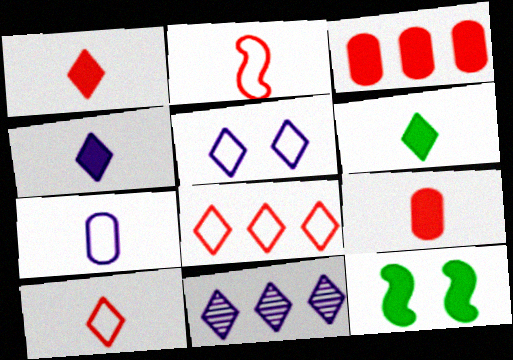[[1, 4, 6], 
[3, 4, 12], 
[4, 5, 11]]